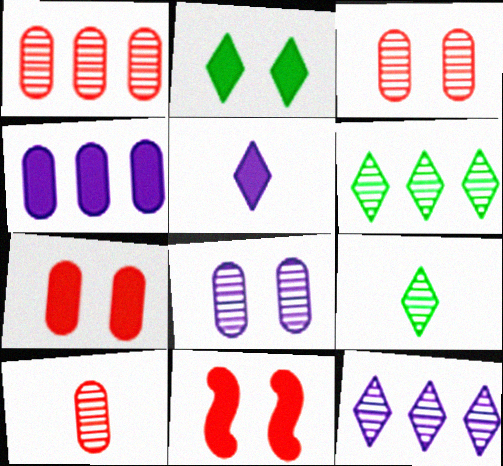[[1, 3, 10]]